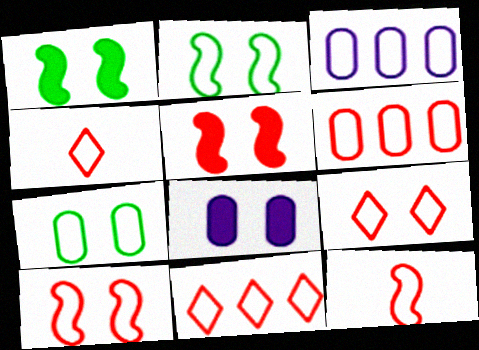[[2, 3, 4], 
[4, 6, 10], 
[4, 9, 11], 
[6, 9, 12]]